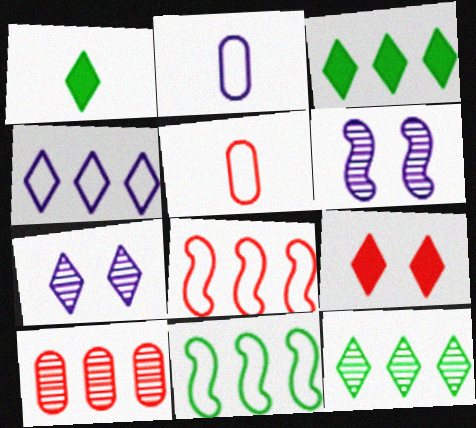[[3, 5, 6]]